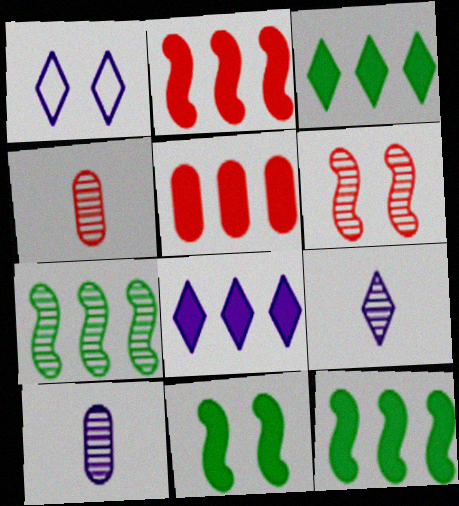[[1, 4, 12], 
[1, 8, 9], 
[5, 8, 12]]